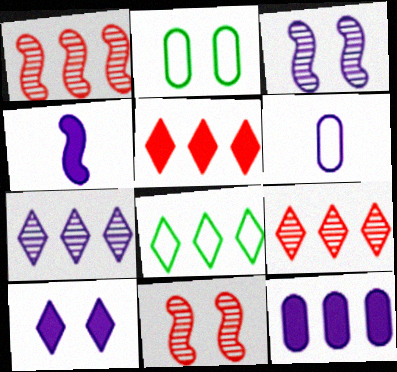[[1, 8, 12], 
[2, 4, 9], 
[2, 10, 11], 
[4, 10, 12], 
[5, 7, 8]]